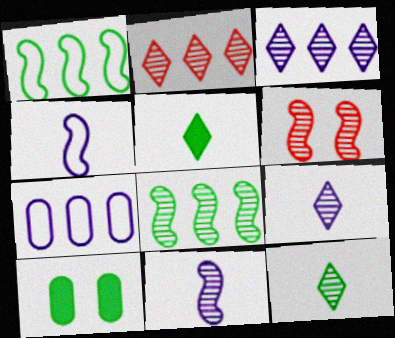[[1, 10, 12], 
[2, 4, 10], 
[5, 6, 7], 
[6, 8, 11]]